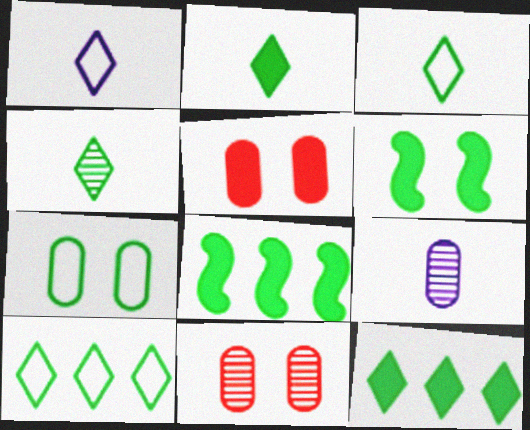[[1, 8, 11], 
[2, 3, 4], 
[4, 7, 8]]